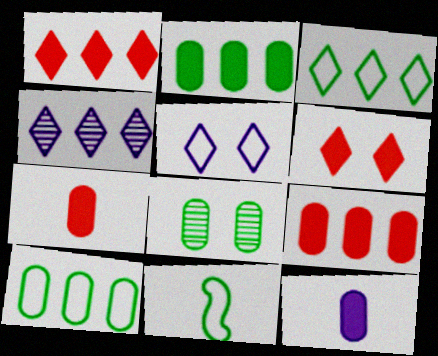[[1, 3, 4]]